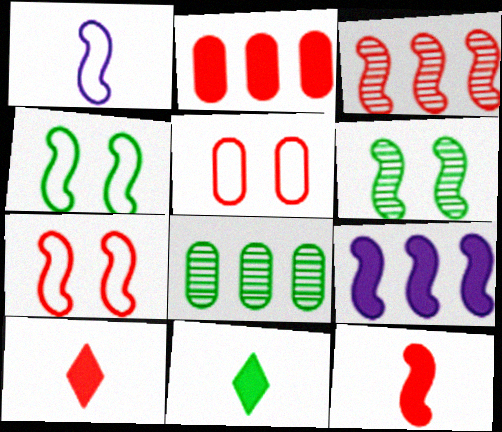[[3, 5, 10], 
[3, 7, 12], 
[4, 8, 11]]